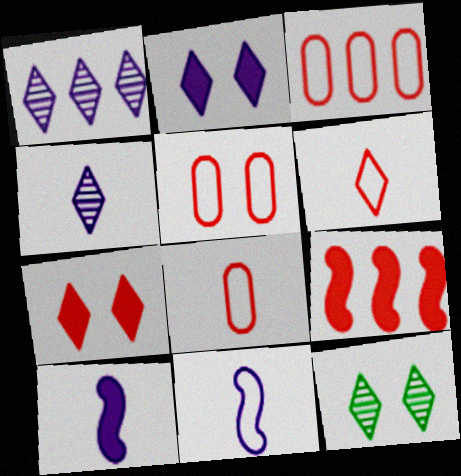[[3, 5, 8], 
[3, 10, 12]]